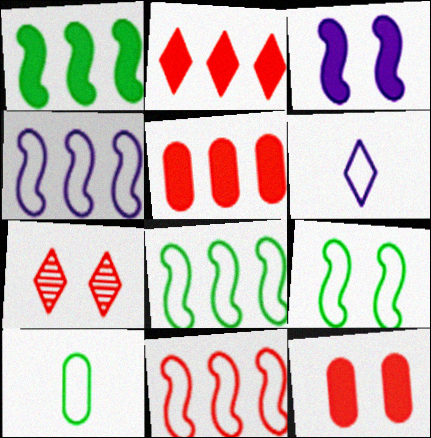[[4, 8, 11]]